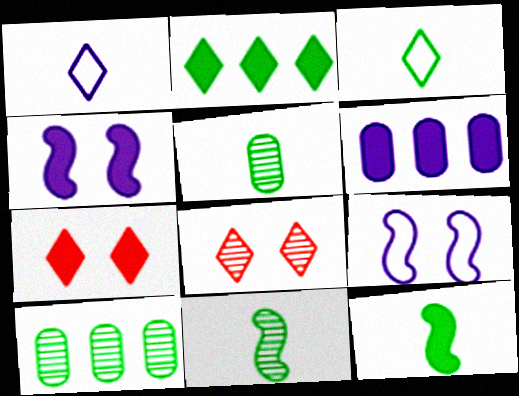[[1, 2, 8], 
[3, 5, 12], 
[6, 7, 12]]